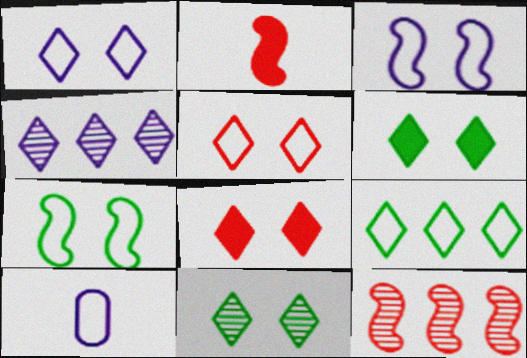[[1, 8, 11], 
[6, 10, 12]]